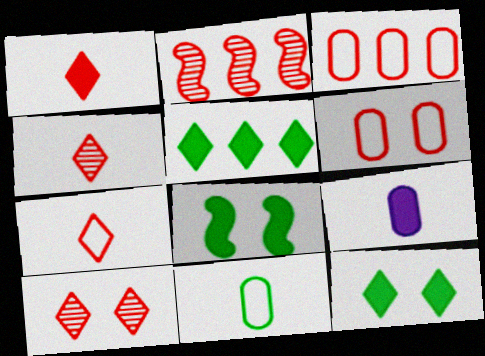[[1, 2, 6], 
[1, 4, 7]]